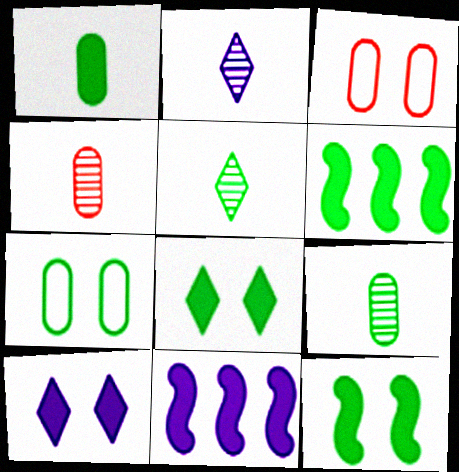[[1, 6, 8], 
[2, 3, 6], 
[3, 5, 11], 
[5, 6, 7]]